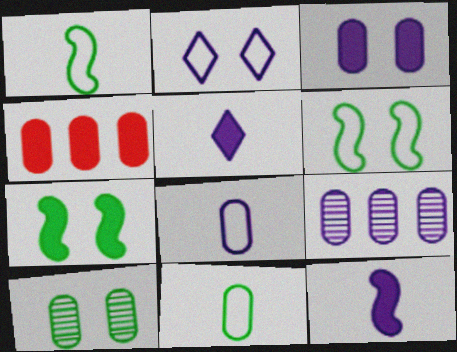[[2, 9, 12], 
[3, 8, 9], 
[4, 5, 7], 
[4, 8, 10]]